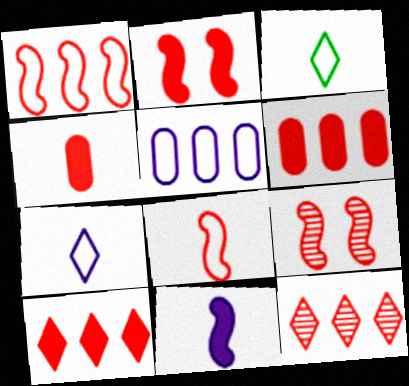[[1, 6, 12], 
[2, 4, 10]]